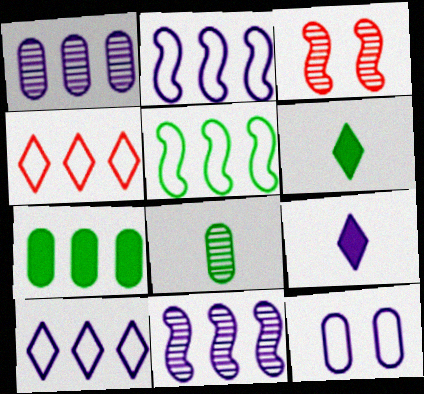[[4, 7, 11], 
[9, 11, 12]]